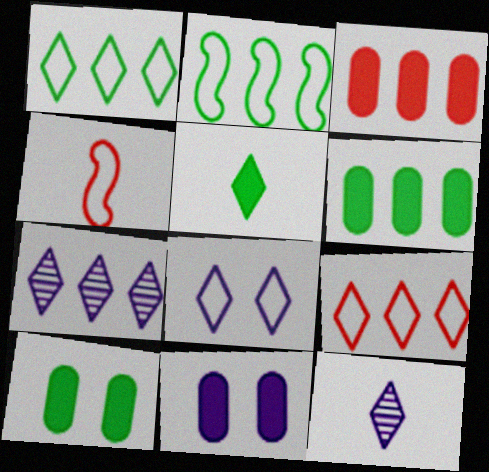[[2, 3, 7], 
[4, 7, 10]]